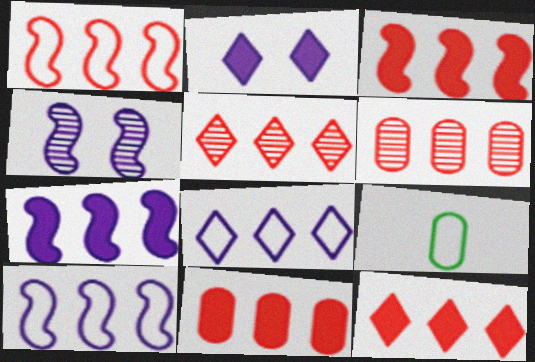[[1, 5, 11], 
[1, 6, 12], 
[3, 11, 12], 
[4, 9, 12]]